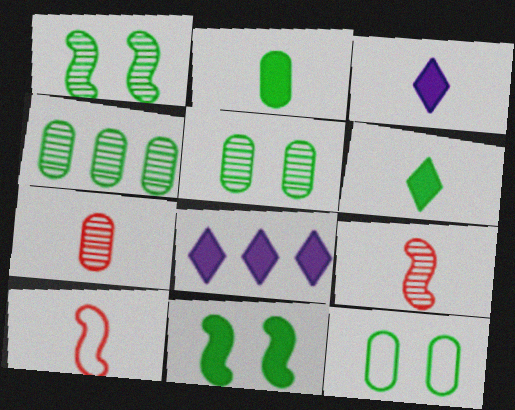[[2, 4, 12], 
[5, 8, 10], 
[8, 9, 12]]